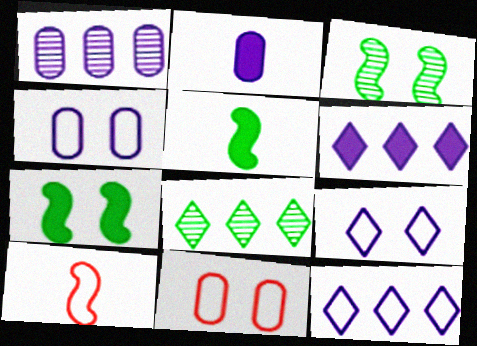[[1, 2, 4]]